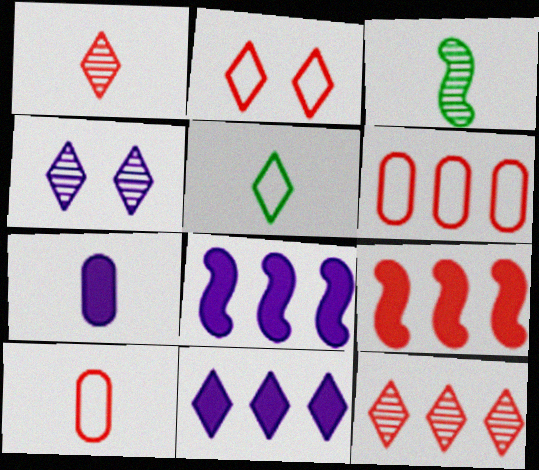[[6, 9, 12]]